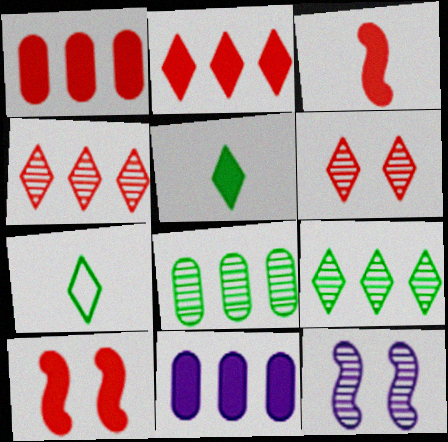[[1, 7, 12], 
[5, 10, 11]]